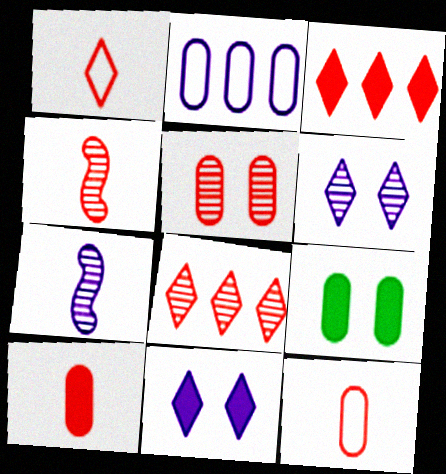[[1, 4, 10], 
[2, 7, 11], 
[4, 5, 8]]